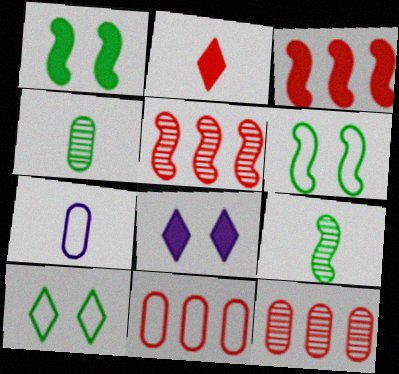[[2, 7, 9], 
[8, 9, 11]]